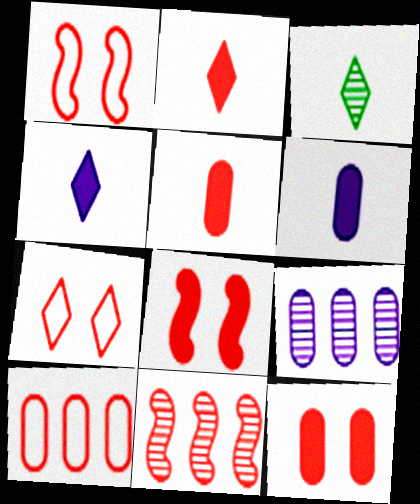[[5, 7, 11]]